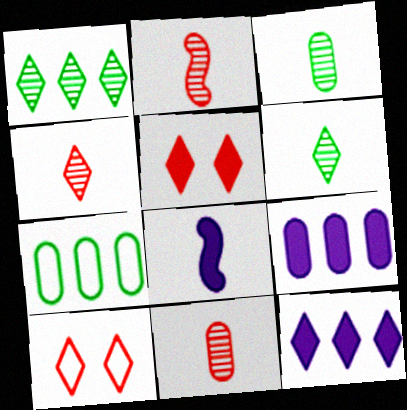[[2, 4, 11], 
[6, 10, 12]]